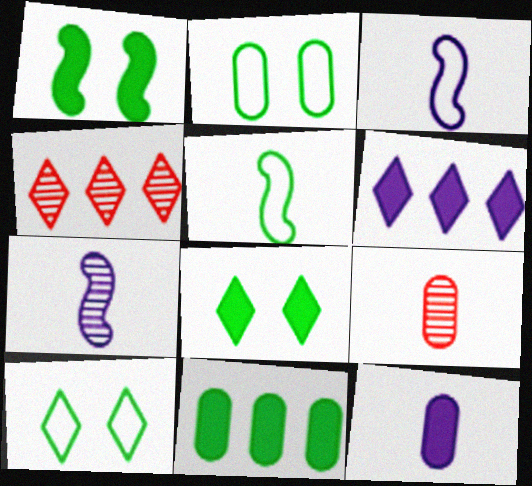[]